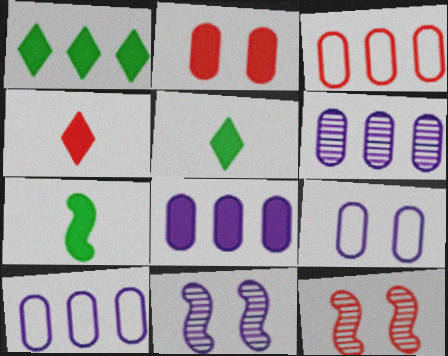[[3, 4, 12], 
[3, 5, 11], 
[5, 10, 12], 
[6, 8, 10]]